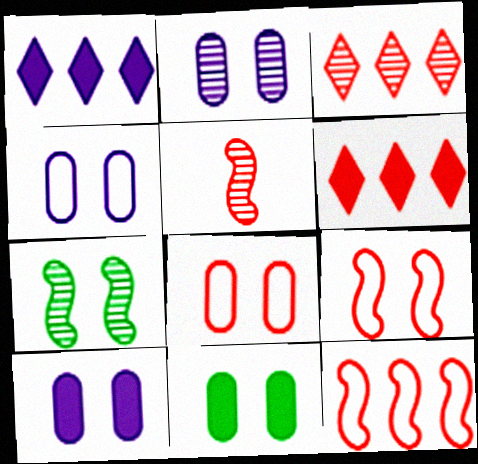[[2, 4, 10], 
[2, 8, 11], 
[5, 6, 8]]